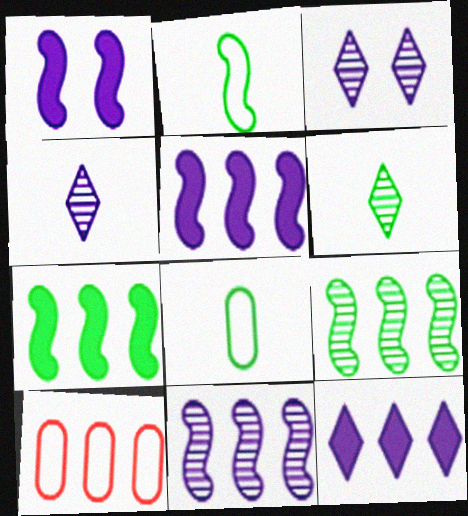[[1, 6, 10], 
[9, 10, 12]]